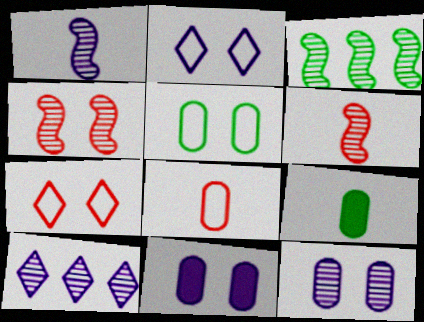[[1, 3, 4], 
[1, 10, 12]]